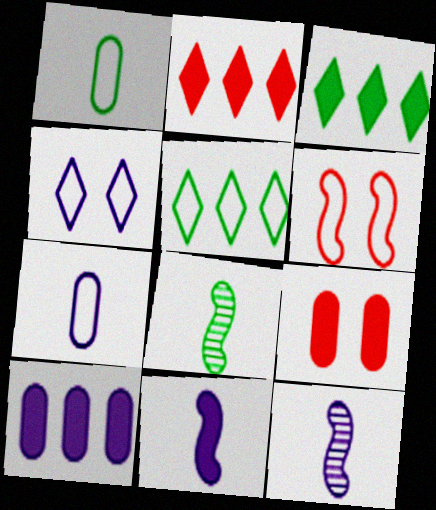[[3, 9, 11], 
[4, 10, 12], 
[5, 6, 7], 
[5, 9, 12]]